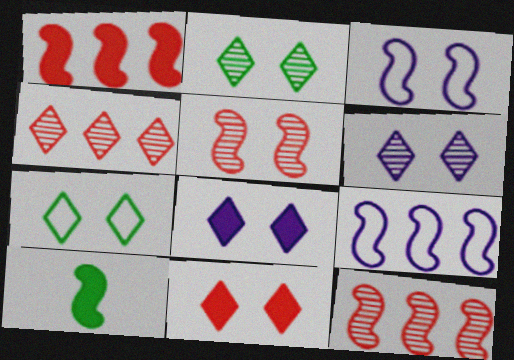[[3, 10, 12], 
[5, 9, 10], 
[6, 7, 11]]